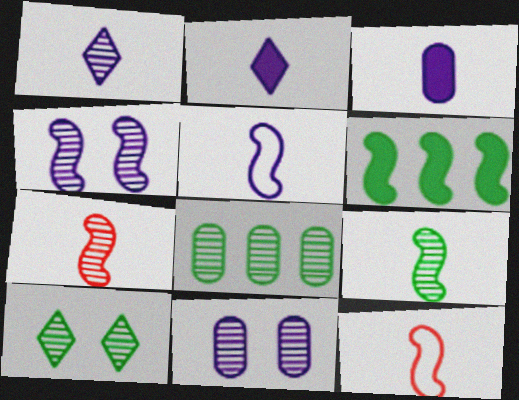[[1, 3, 5], 
[4, 6, 12], 
[8, 9, 10]]